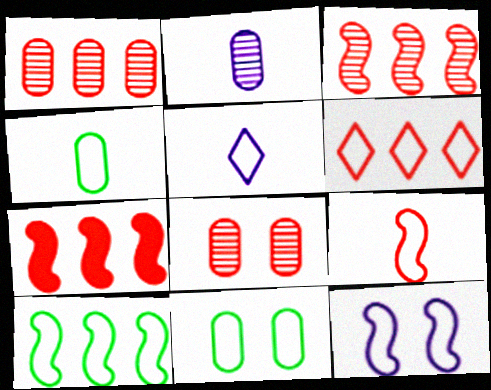[[1, 6, 7], 
[4, 5, 9], 
[4, 6, 12], 
[9, 10, 12]]